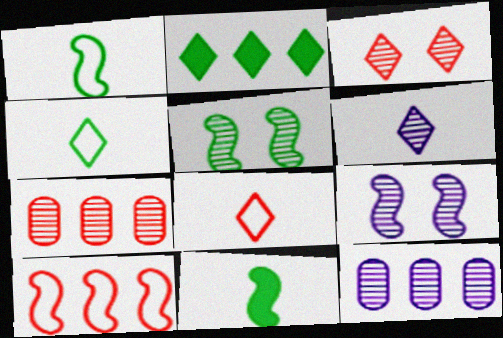[[2, 10, 12], 
[5, 6, 7], 
[6, 9, 12], 
[9, 10, 11]]